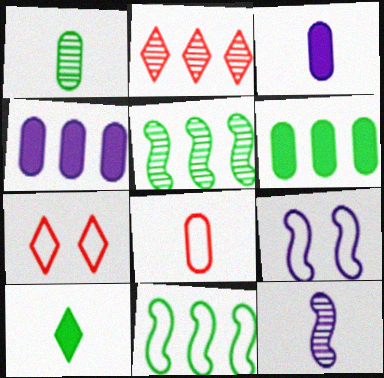[[1, 3, 8], 
[2, 4, 11], 
[3, 5, 7], 
[6, 7, 12], 
[8, 10, 12]]